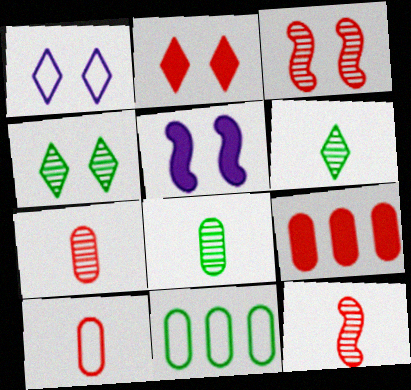[[1, 2, 4]]